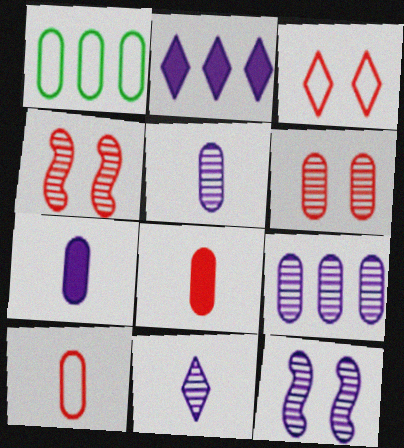[[1, 6, 7], 
[9, 11, 12]]